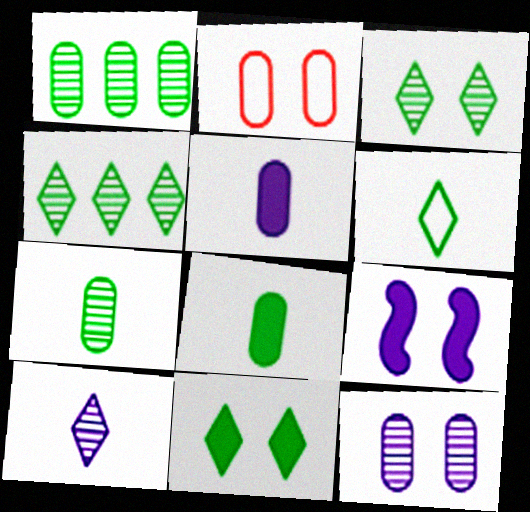[[1, 2, 5], 
[2, 3, 9], 
[4, 6, 11]]